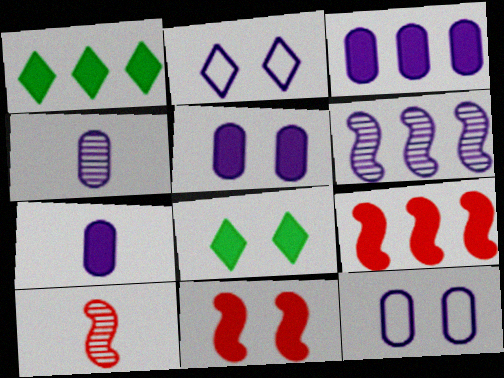[[1, 3, 9], 
[1, 7, 11], 
[1, 10, 12], 
[2, 6, 7], 
[3, 4, 12], 
[3, 5, 7], 
[5, 8, 11], 
[7, 8, 9]]